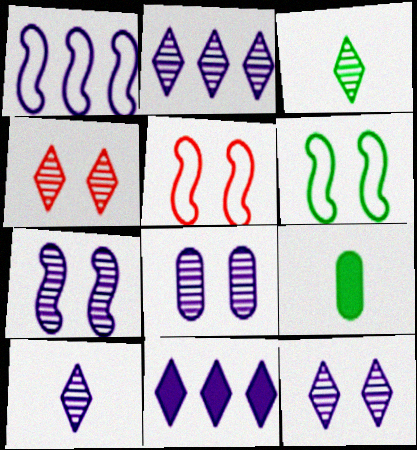[[1, 4, 9], 
[2, 3, 4], 
[2, 5, 9], 
[2, 10, 12], 
[7, 8, 12]]